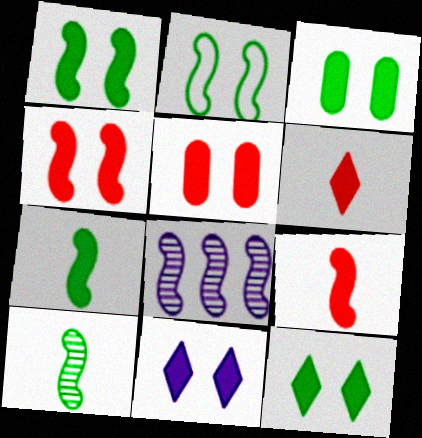[[1, 3, 12], 
[1, 5, 11], 
[2, 8, 9], 
[3, 4, 11]]